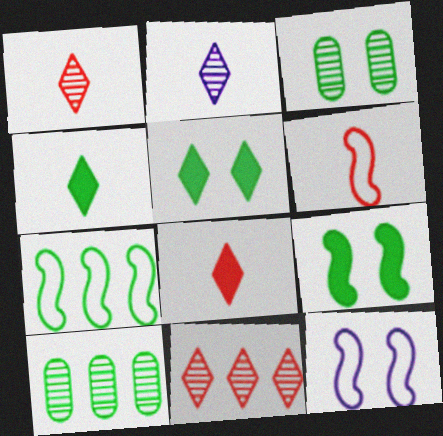[[3, 4, 7], 
[6, 7, 12], 
[8, 10, 12]]